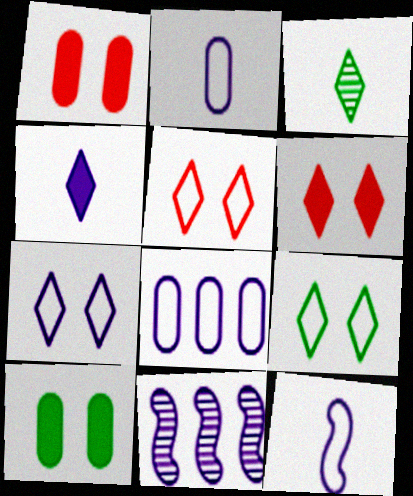[[5, 7, 9], 
[7, 8, 12]]